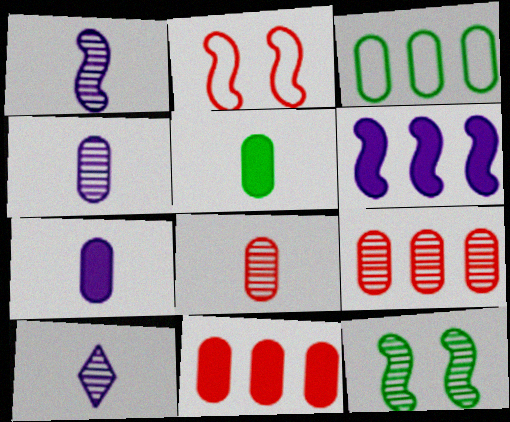[[1, 4, 10], 
[9, 10, 12]]